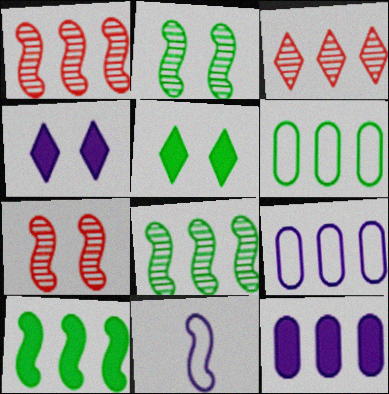[[3, 9, 10], 
[7, 10, 11]]